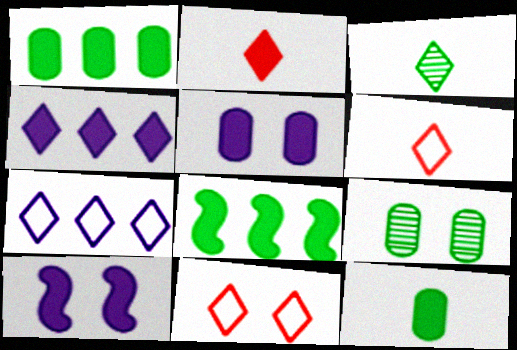[[1, 2, 10], 
[2, 5, 8], 
[3, 4, 11], 
[9, 10, 11]]